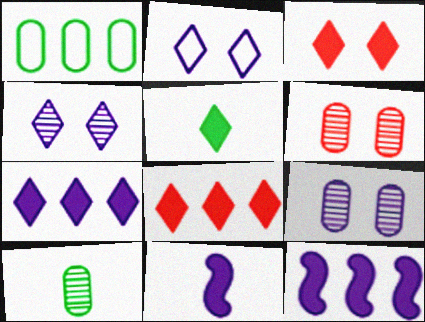[[3, 5, 7]]